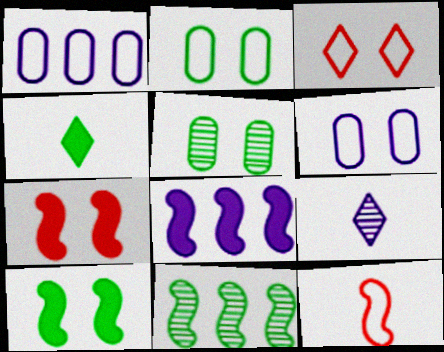[[2, 4, 11], 
[6, 8, 9]]